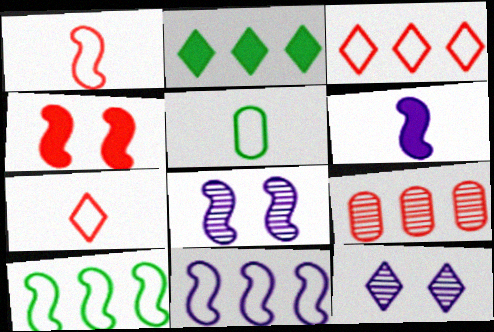[[2, 7, 12], 
[2, 9, 11], 
[4, 7, 9], 
[6, 8, 11]]